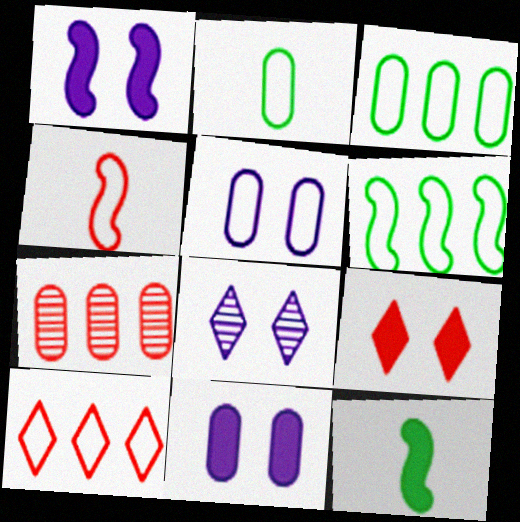[[1, 5, 8], 
[2, 7, 11], 
[4, 7, 9]]